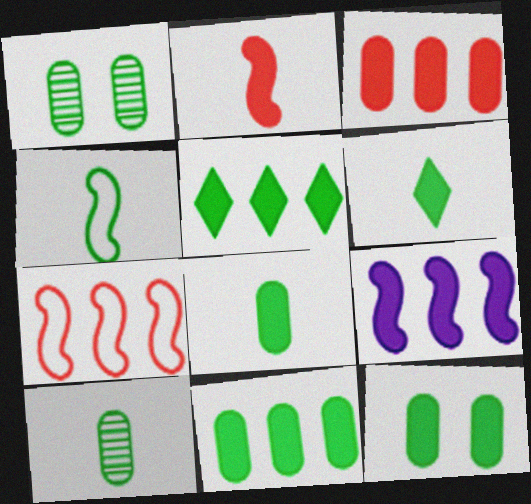[[1, 4, 5], 
[3, 5, 9], 
[4, 6, 10], 
[8, 11, 12]]